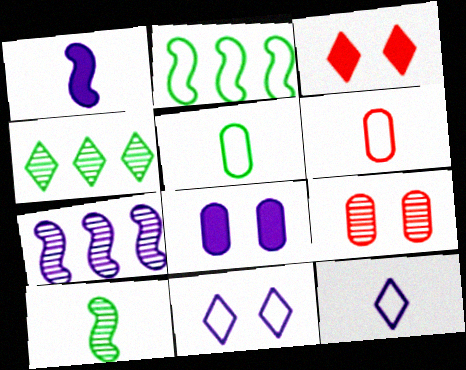[[2, 6, 11], 
[3, 4, 12], 
[3, 5, 7], 
[7, 8, 12]]